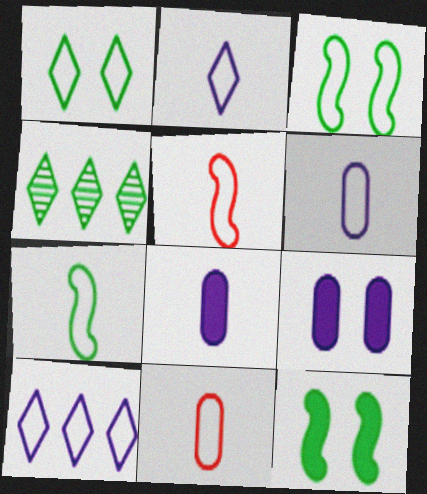[[2, 7, 11], 
[3, 10, 11], 
[4, 5, 9]]